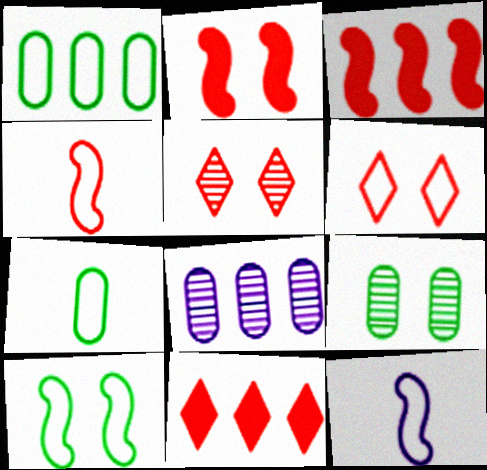[[1, 6, 12], 
[9, 11, 12]]